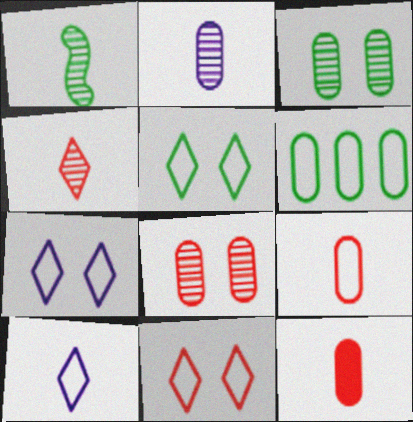[[1, 2, 4], 
[1, 10, 12], 
[5, 7, 11]]